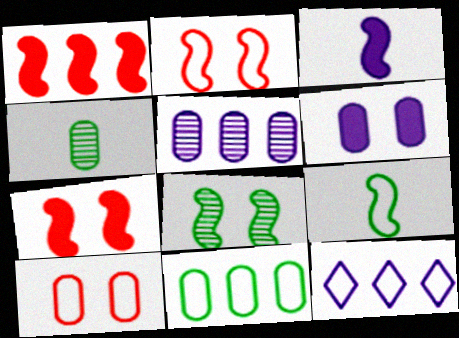[[4, 7, 12], 
[9, 10, 12]]